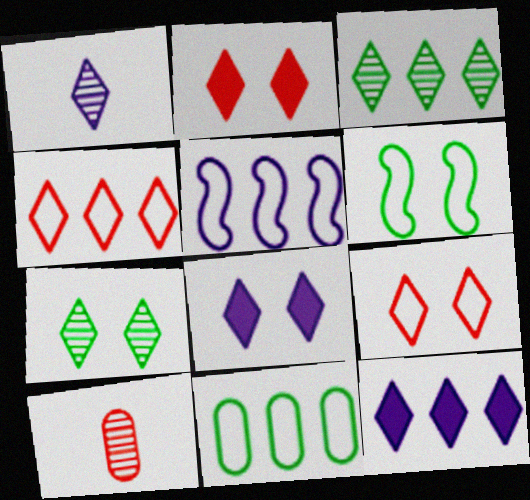[[3, 4, 12], 
[4, 5, 11], 
[6, 10, 12], 
[7, 8, 9]]